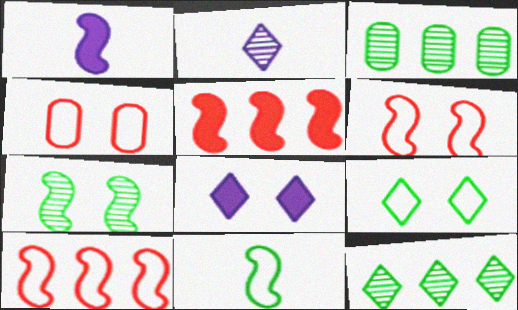[[1, 4, 12], 
[1, 7, 10], 
[4, 7, 8]]